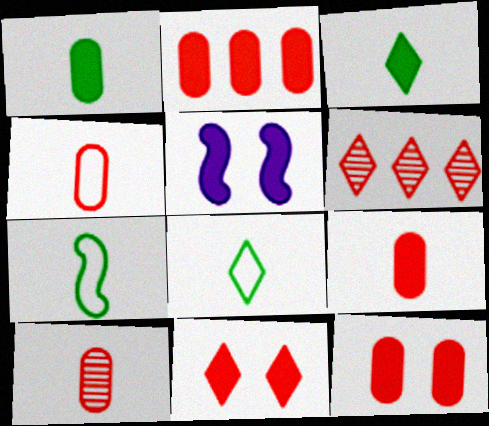[[2, 3, 5], 
[2, 9, 12], 
[4, 9, 10]]